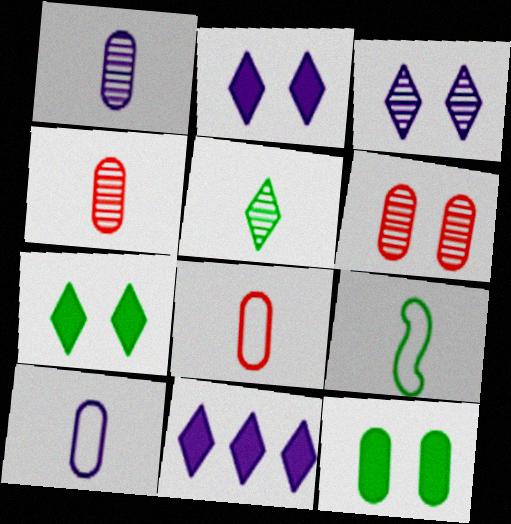[[6, 9, 11]]